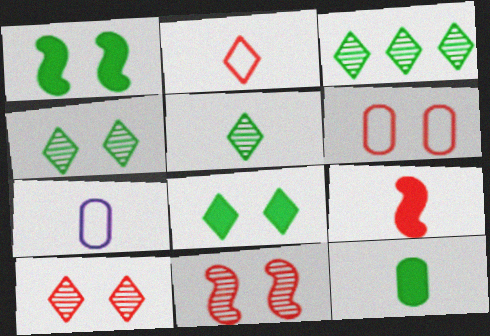[[3, 4, 5], 
[5, 7, 9]]